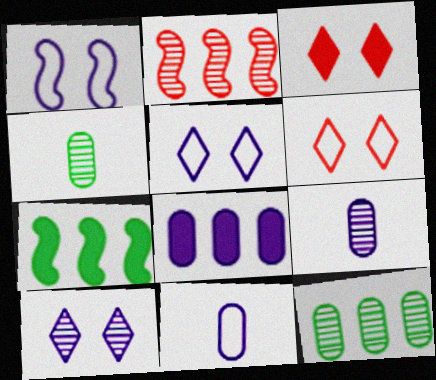[[2, 4, 10], 
[6, 7, 9]]